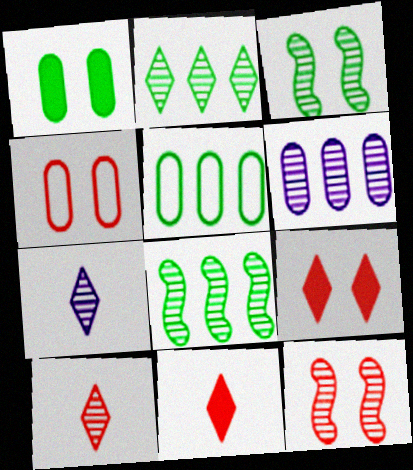[[3, 6, 10], 
[4, 9, 12]]